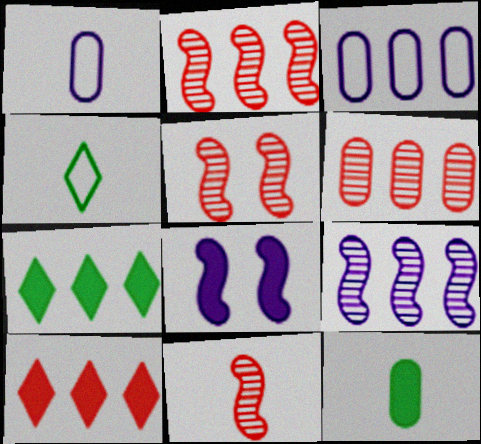[[1, 5, 7], 
[2, 3, 7], 
[2, 5, 11], 
[4, 6, 8], 
[8, 10, 12]]